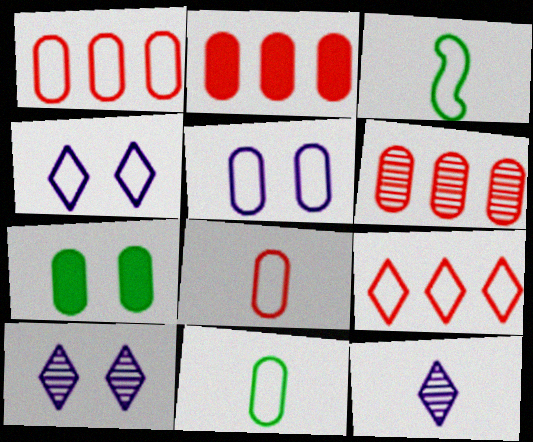[[1, 2, 6], 
[1, 3, 4], 
[1, 5, 11], 
[2, 3, 10], 
[3, 5, 9]]